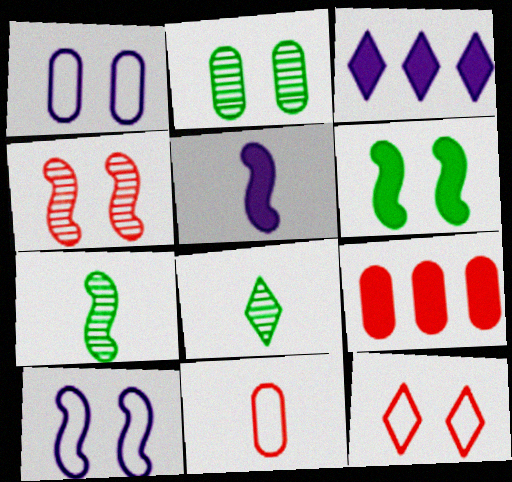[[3, 8, 12], 
[4, 6, 10], 
[5, 8, 11], 
[8, 9, 10]]